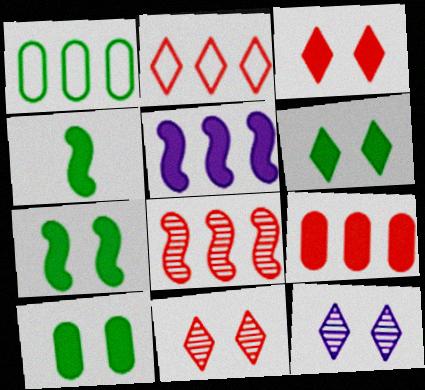[[2, 8, 9], 
[6, 7, 10]]